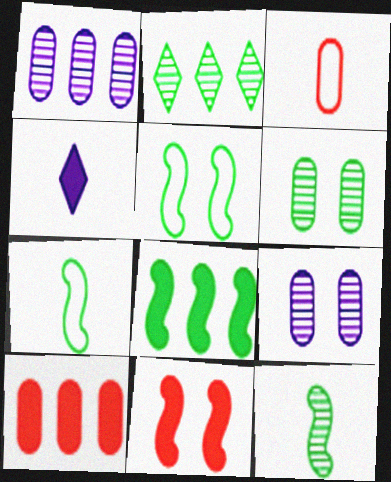[[2, 6, 12], 
[3, 4, 12], 
[5, 8, 12]]